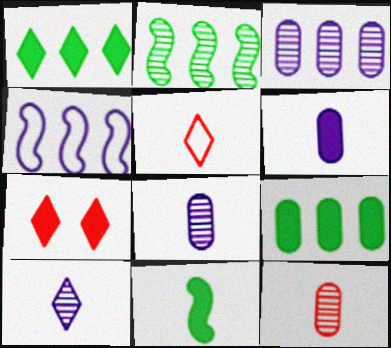[[5, 8, 11]]